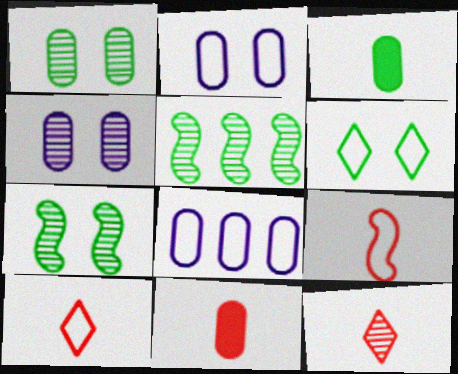[[1, 8, 11], 
[3, 5, 6], 
[4, 5, 12], 
[6, 8, 9], 
[9, 11, 12]]